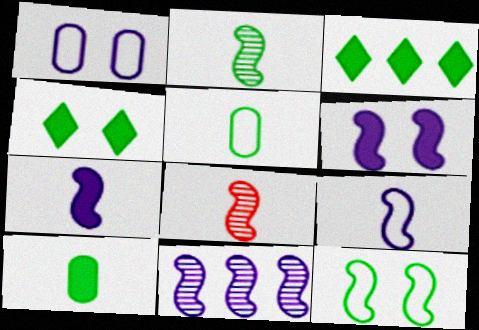[[1, 3, 8], 
[6, 9, 11]]